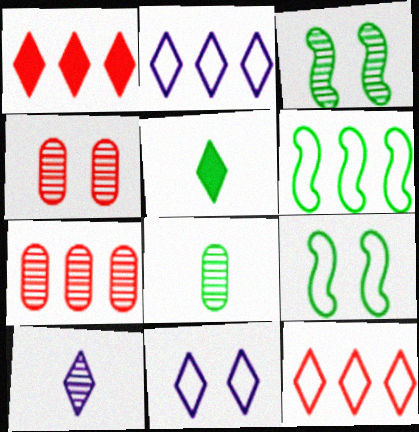[[3, 7, 10]]